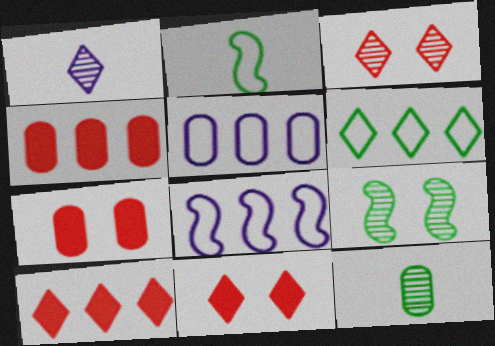[[1, 6, 11], 
[5, 7, 12], 
[8, 11, 12]]